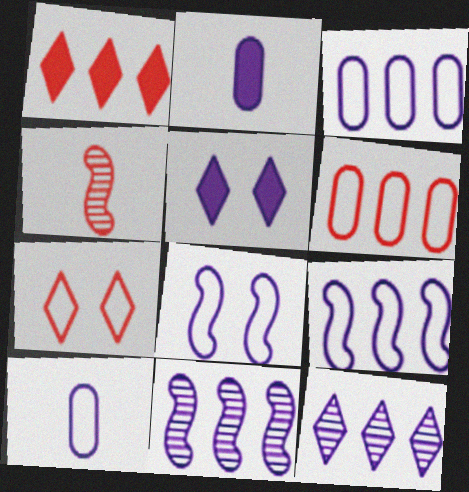[[2, 8, 12], 
[5, 10, 11]]